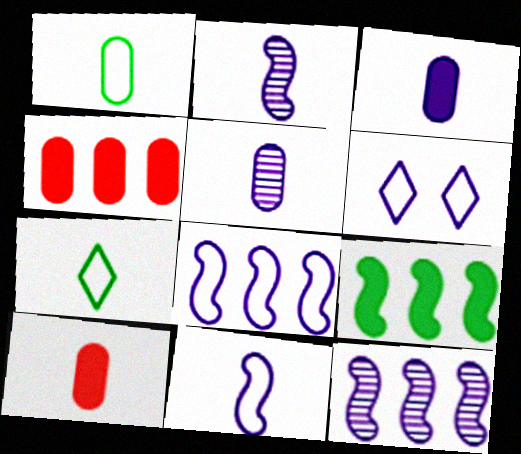[[1, 5, 10], 
[2, 7, 10], 
[3, 6, 12]]